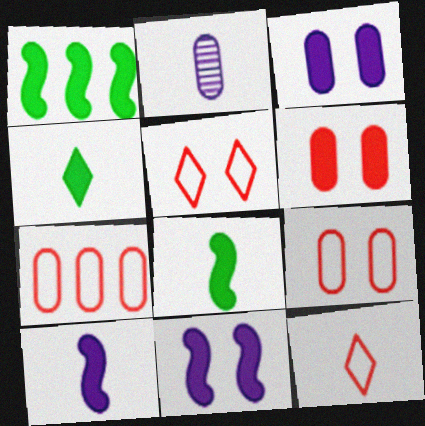[[1, 2, 5], 
[2, 8, 12]]